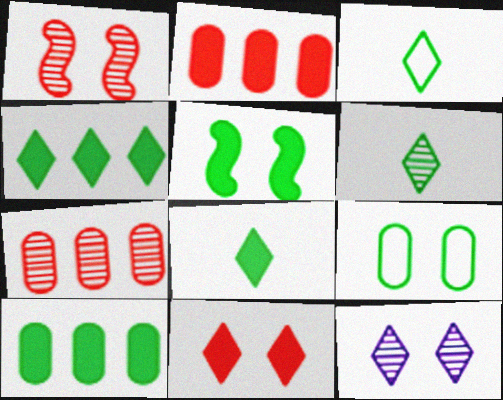[[3, 6, 8], 
[5, 8, 10]]